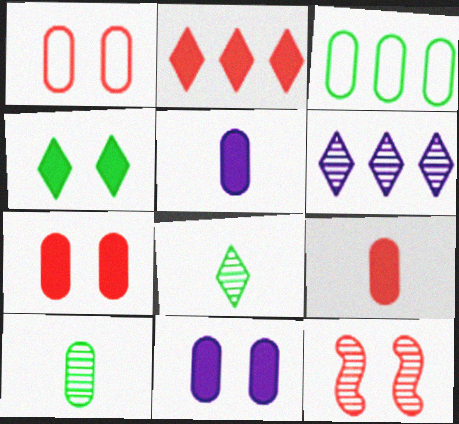[[6, 10, 12]]